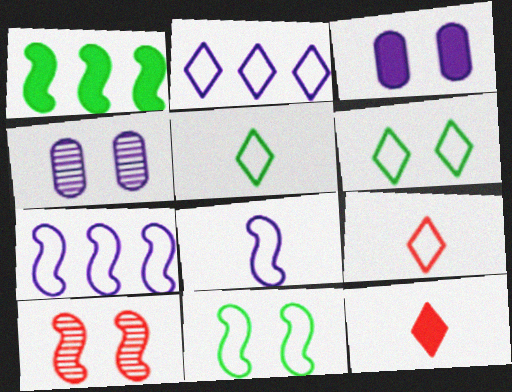[[1, 3, 12], 
[1, 4, 9], 
[1, 8, 10], 
[2, 6, 9], 
[3, 6, 10]]